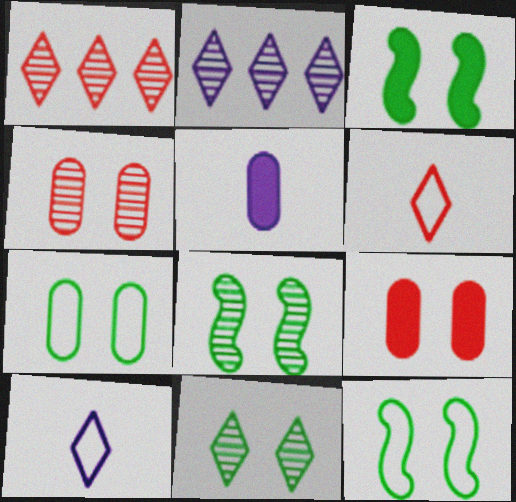[[1, 5, 12], 
[3, 7, 11], 
[3, 8, 12]]